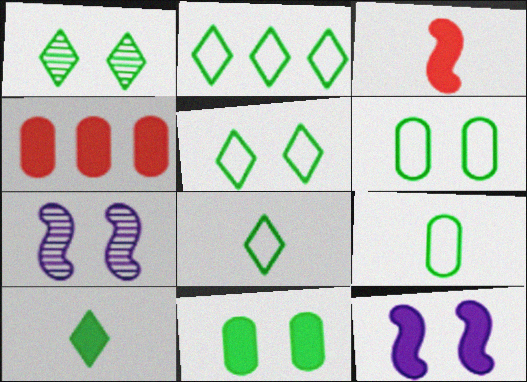[[1, 2, 10], 
[2, 5, 8], 
[4, 7, 8], 
[4, 10, 12]]